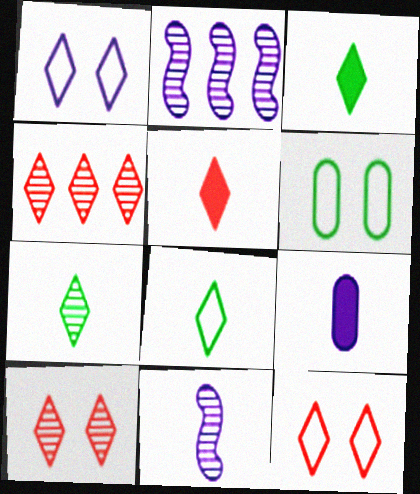[[1, 2, 9], 
[1, 3, 4], 
[2, 5, 6], 
[3, 7, 8], 
[4, 5, 12]]